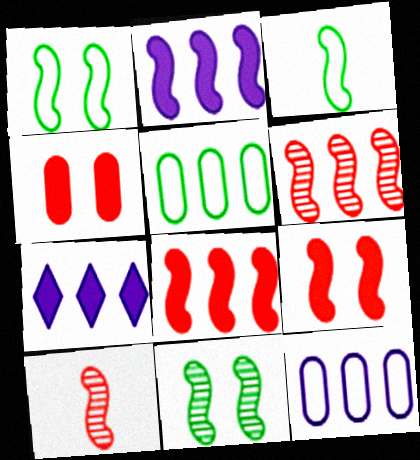[[1, 2, 10], 
[5, 6, 7]]